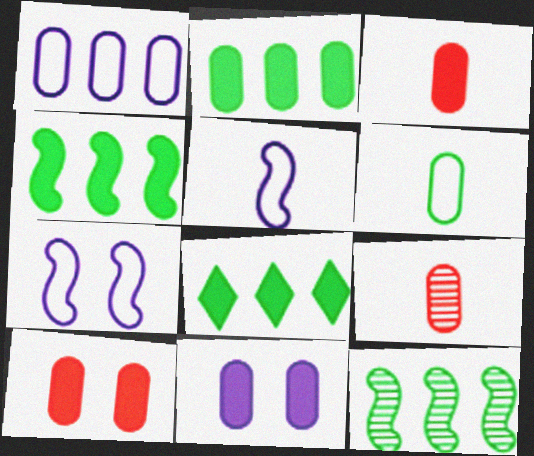[[2, 3, 11], 
[2, 4, 8], 
[7, 8, 9]]